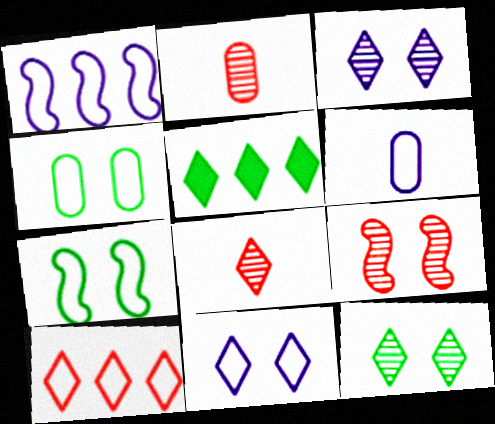[[1, 6, 11], 
[5, 6, 9], 
[5, 8, 11], 
[6, 7, 10]]